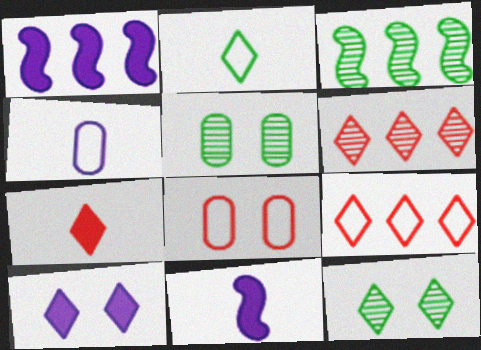[[2, 6, 10], 
[5, 9, 11]]